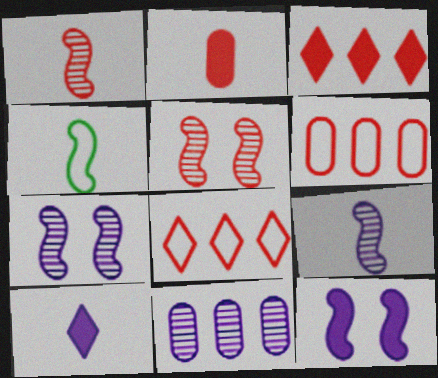[[2, 5, 8]]